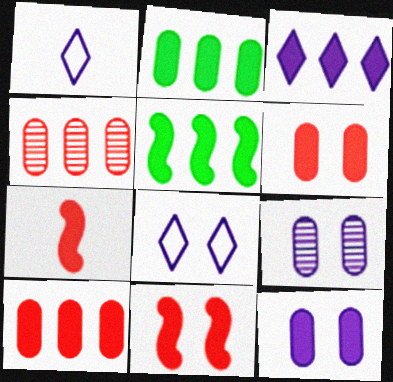[[3, 5, 10]]